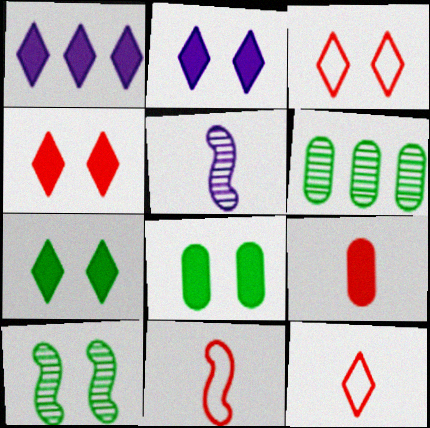[[2, 4, 7], 
[2, 6, 11]]